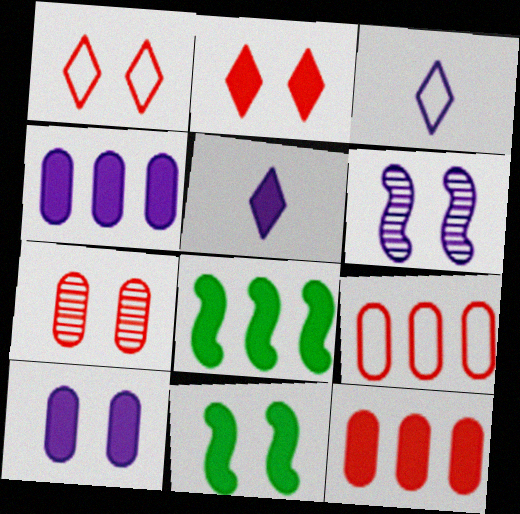[[2, 10, 11], 
[3, 4, 6], 
[3, 7, 8], 
[5, 11, 12]]